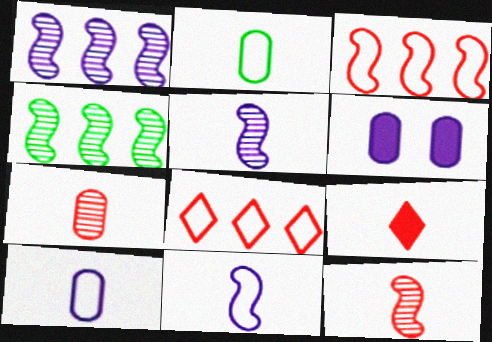[[2, 5, 9]]